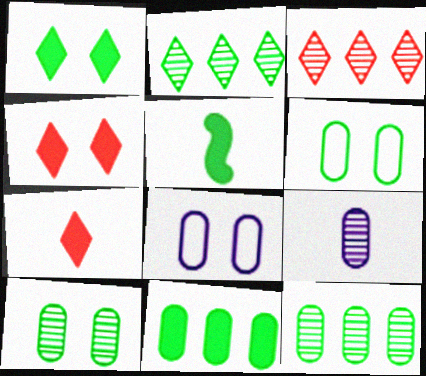[[1, 5, 11], 
[2, 5, 6], 
[3, 5, 8]]